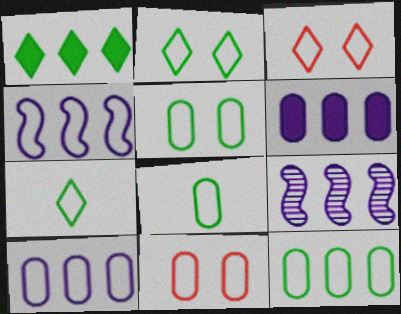[[3, 4, 8], 
[4, 7, 11], 
[5, 8, 12], 
[8, 10, 11]]